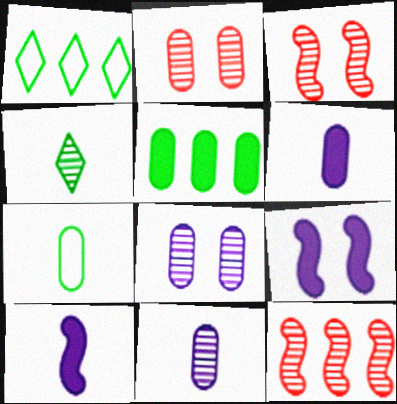[[1, 2, 10], 
[1, 3, 6], 
[4, 8, 12]]